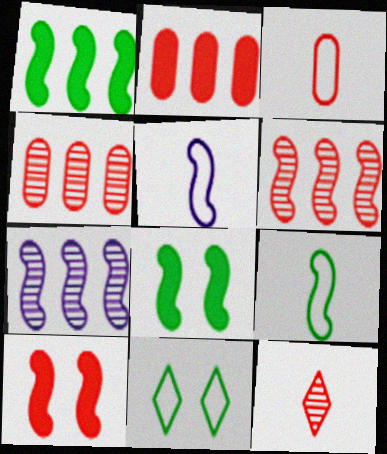[[5, 6, 8], 
[7, 9, 10]]